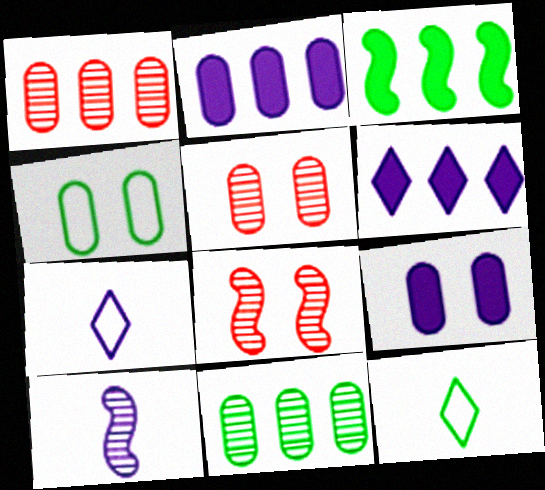[[2, 8, 12], 
[3, 5, 7], 
[4, 5, 9]]